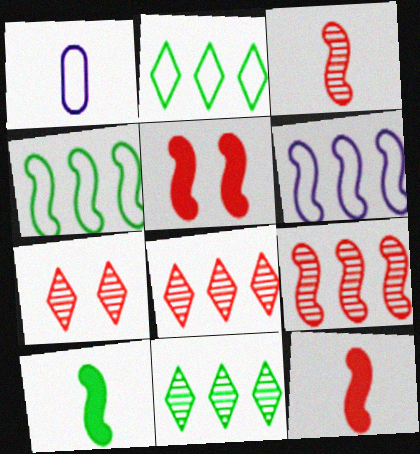[[1, 5, 11]]